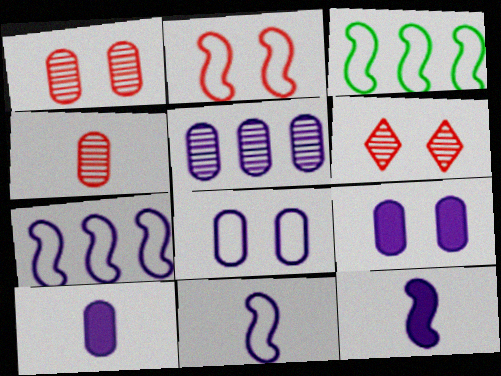[[2, 3, 11], 
[3, 6, 10], 
[5, 8, 10]]